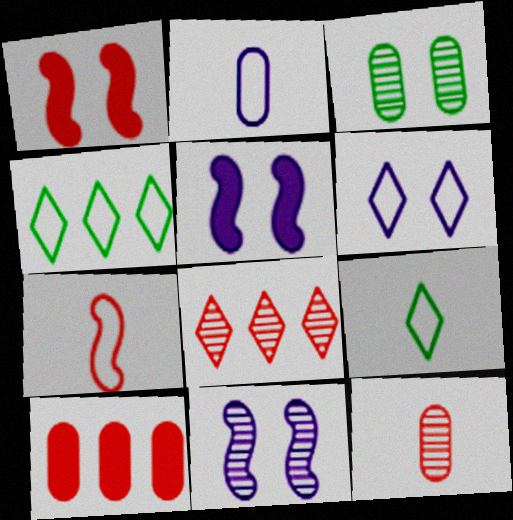[[1, 3, 6], 
[2, 3, 10], 
[2, 7, 9], 
[4, 5, 12], 
[9, 10, 11]]